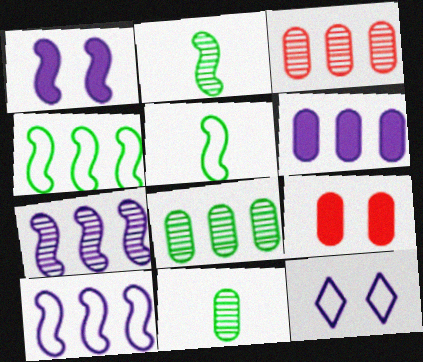[]